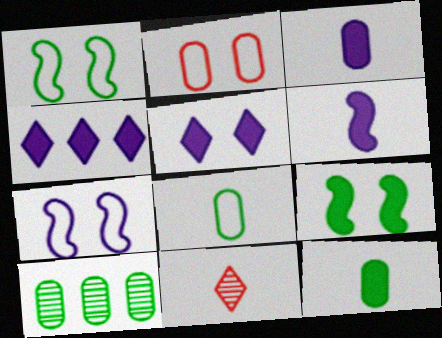[[2, 3, 10], 
[6, 8, 11]]